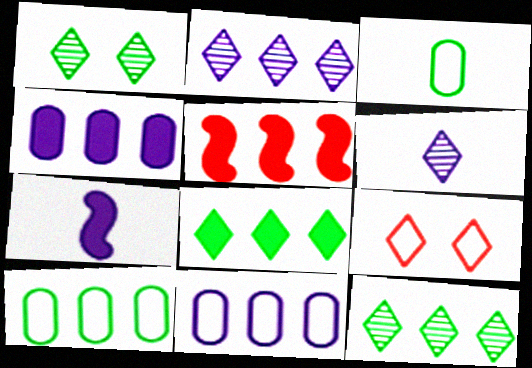[[2, 5, 10], 
[4, 5, 8], 
[5, 11, 12], 
[6, 8, 9]]